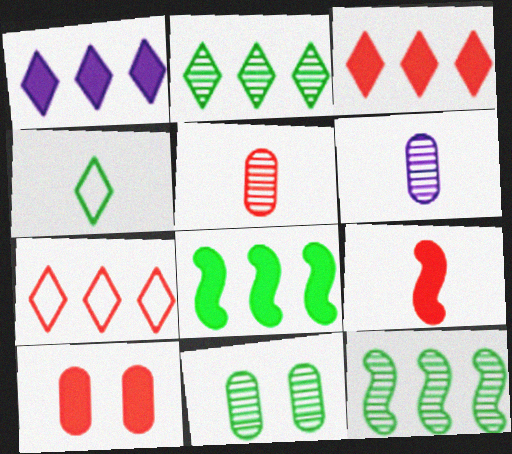[[1, 2, 7], 
[3, 9, 10], 
[4, 6, 9], 
[4, 8, 11]]